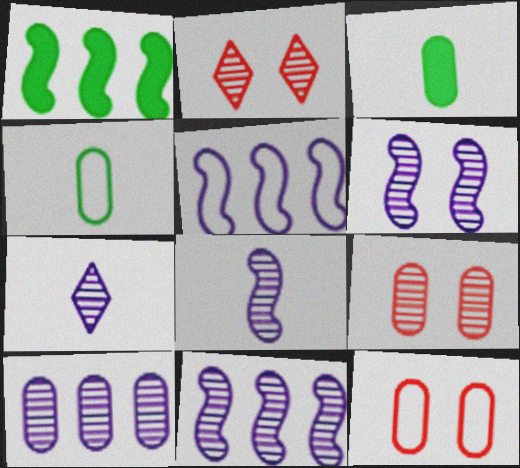[[1, 7, 12], 
[2, 3, 5], 
[3, 10, 12], 
[6, 7, 10], 
[6, 8, 11]]